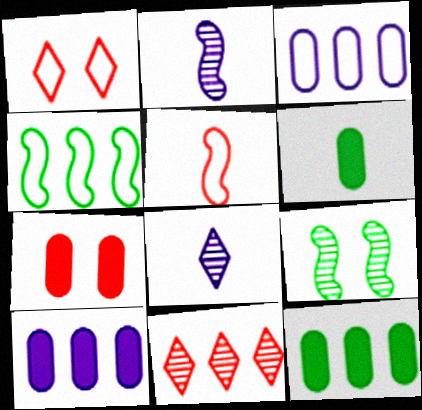[[1, 2, 12], 
[4, 7, 8], 
[4, 10, 11], 
[5, 6, 8], 
[5, 7, 11], 
[6, 7, 10]]